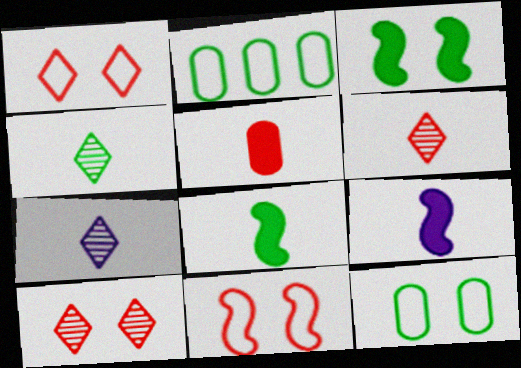[[2, 3, 4], 
[2, 9, 10], 
[4, 6, 7]]